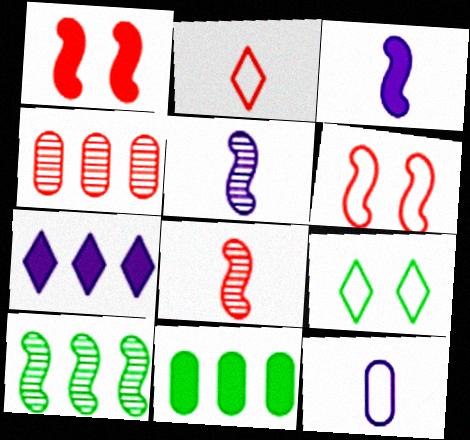[[1, 2, 4], 
[3, 4, 9], 
[3, 6, 10]]